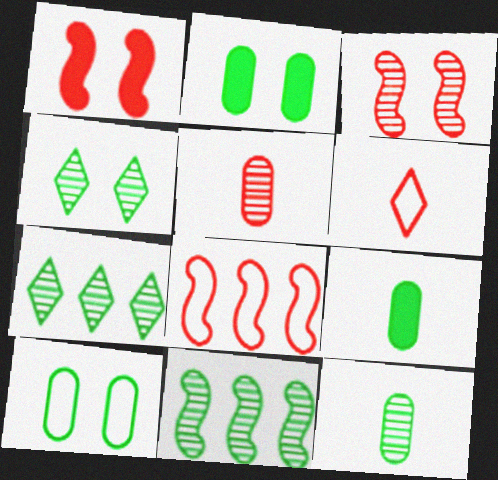[[4, 11, 12]]